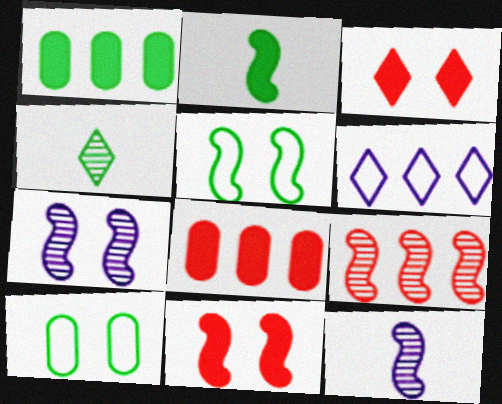[[1, 4, 5], 
[1, 6, 9], 
[3, 4, 6], 
[3, 7, 10], 
[5, 7, 11]]